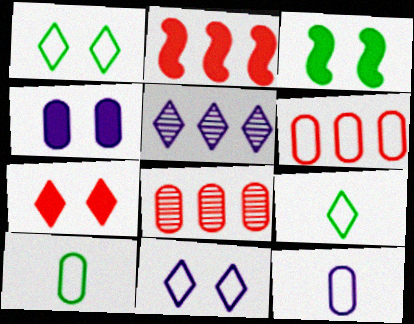[[3, 4, 7], 
[4, 8, 10], 
[5, 7, 9]]